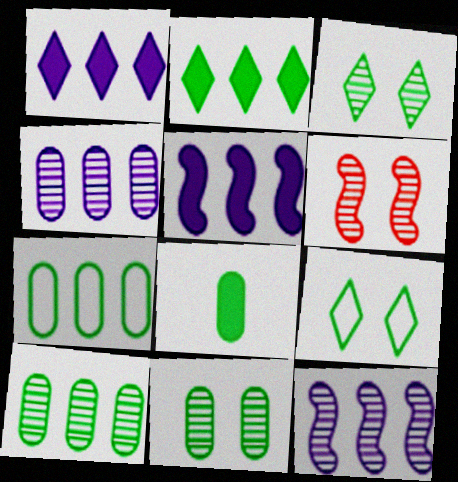[[7, 8, 11]]